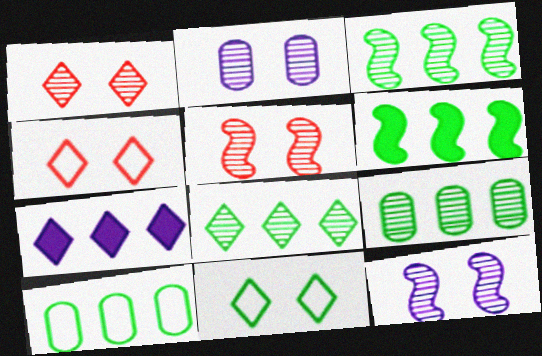[[3, 8, 9], 
[6, 8, 10]]